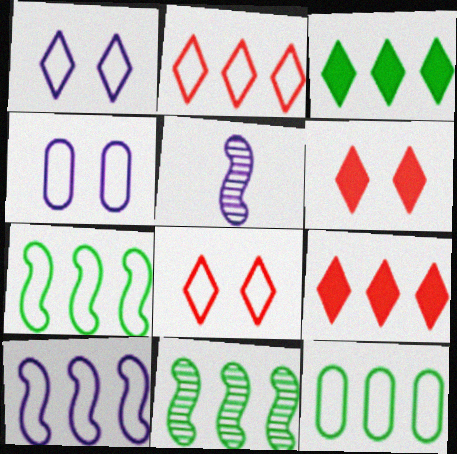[[2, 10, 12], 
[3, 11, 12], 
[5, 6, 12]]